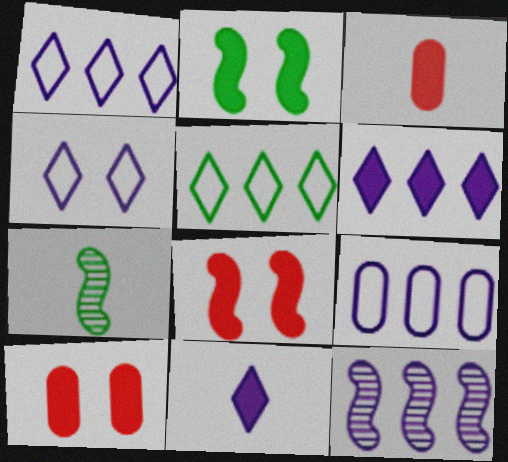[[1, 7, 10], 
[2, 3, 6], 
[6, 9, 12]]